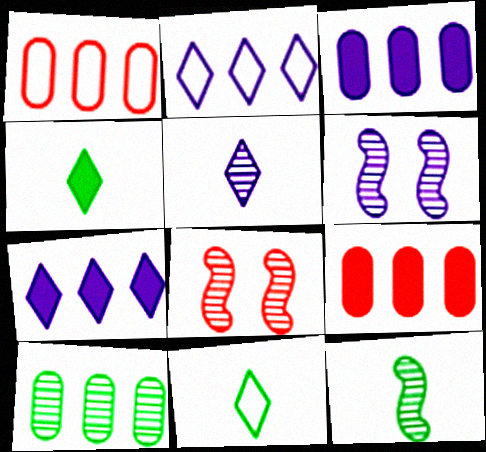[[1, 3, 10], 
[1, 4, 6], 
[3, 8, 11], 
[5, 8, 10], 
[6, 9, 11]]